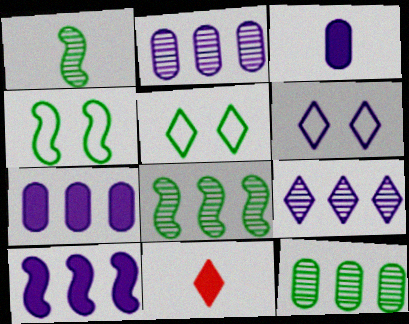[[2, 4, 11], 
[5, 9, 11]]